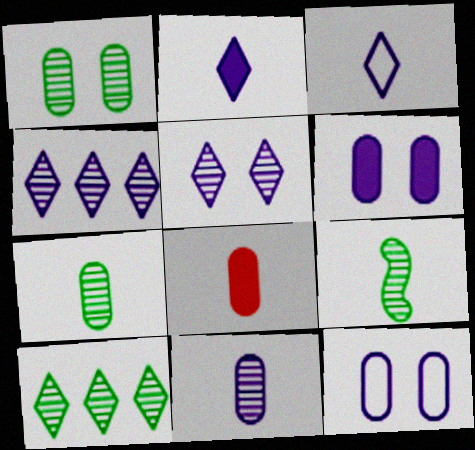[[1, 9, 10], 
[3, 8, 9]]